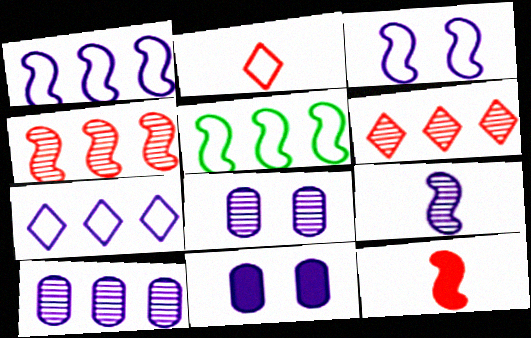[[7, 9, 11]]